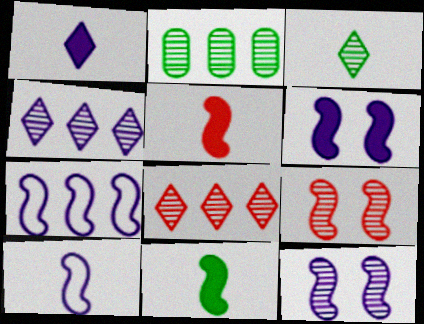[[7, 9, 11]]